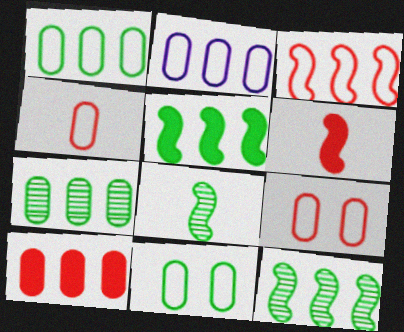[[2, 4, 11], 
[2, 7, 10]]